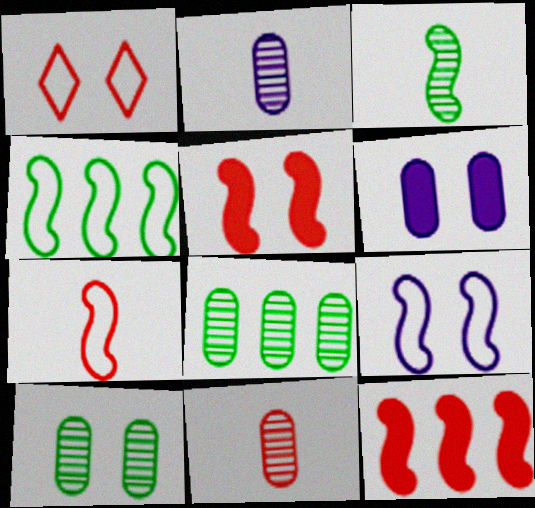[[1, 11, 12], 
[3, 9, 12], 
[4, 7, 9]]